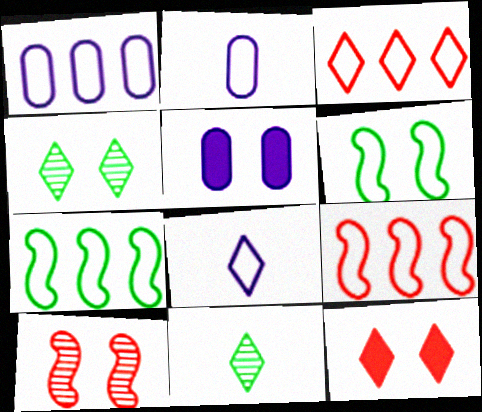[[1, 3, 7], 
[2, 3, 6], 
[5, 9, 11]]